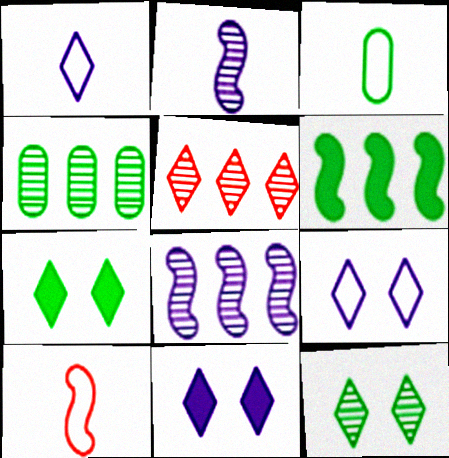[[1, 3, 10], 
[1, 5, 7], 
[3, 6, 12], 
[4, 5, 8], 
[4, 10, 11]]